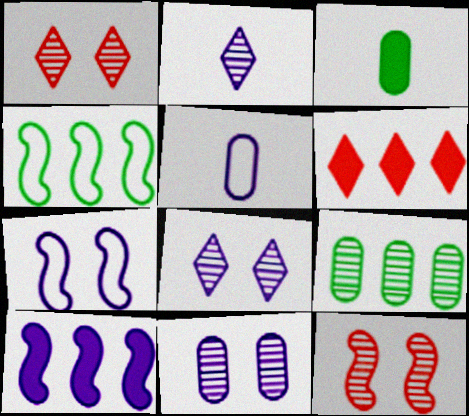[[2, 9, 12], 
[5, 8, 10]]